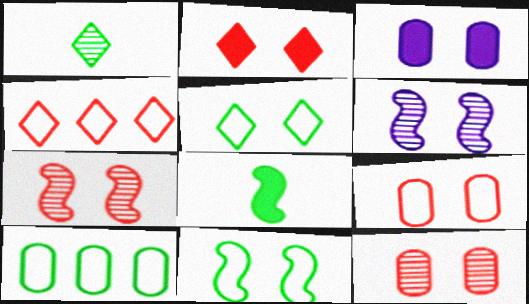[[2, 7, 9], 
[3, 5, 7]]